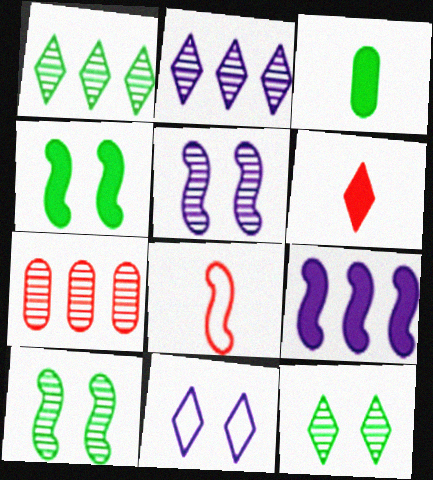[[1, 6, 11], 
[8, 9, 10]]